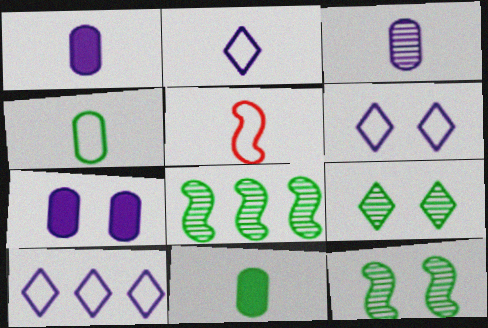[[2, 4, 5], 
[2, 6, 10]]